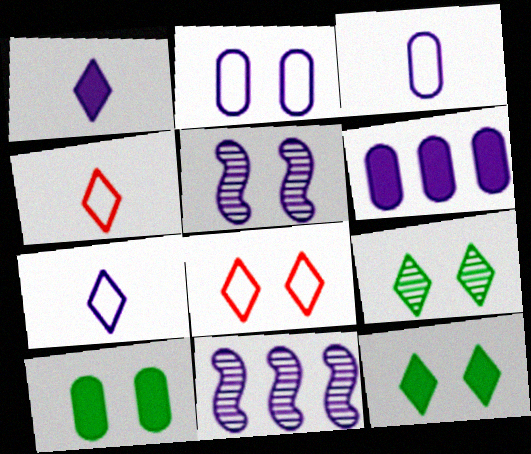[[1, 2, 11], 
[4, 10, 11], 
[5, 6, 7], 
[5, 8, 10]]